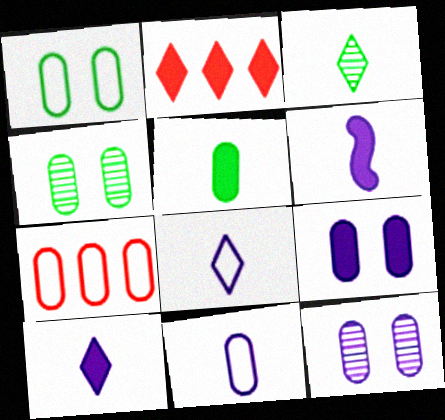[[1, 7, 11], 
[5, 7, 12]]